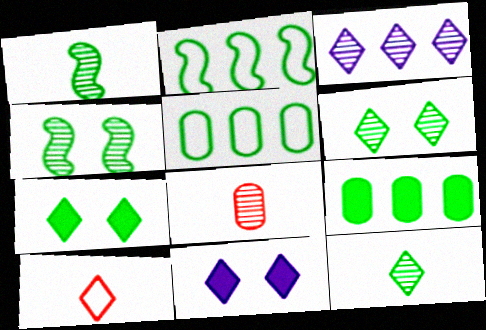[[1, 5, 7], 
[2, 8, 11], 
[3, 4, 8], 
[3, 7, 10]]